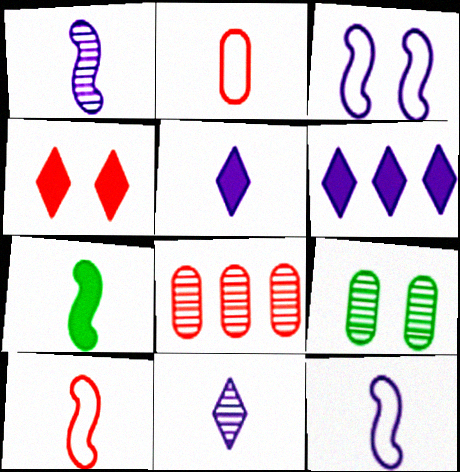[[1, 7, 10], 
[2, 7, 11], 
[3, 4, 9], 
[4, 8, 10], 
[6, 9, 10]]